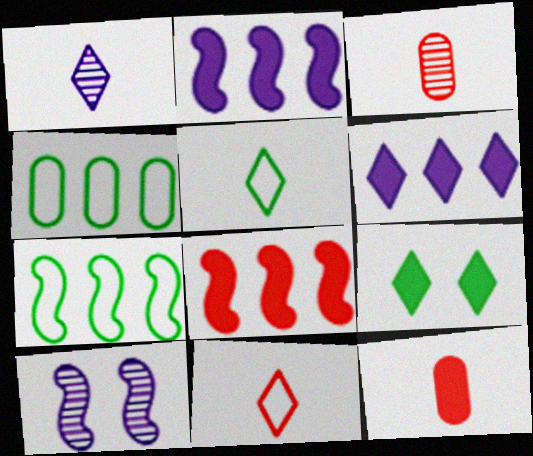[[2, 9, 12]]